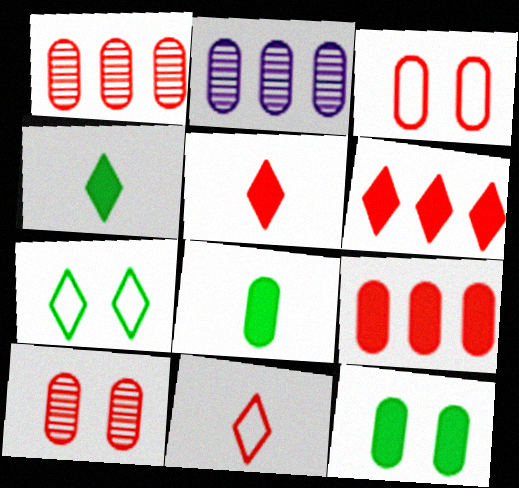[[2, 3, 8]]